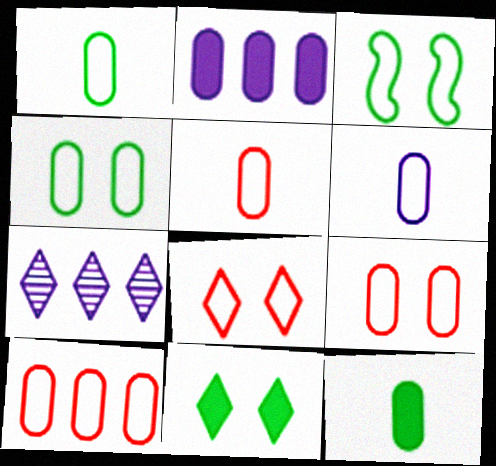[[1, 5, 6], 
[4, 6, 10], 
[5, 9, 10]]